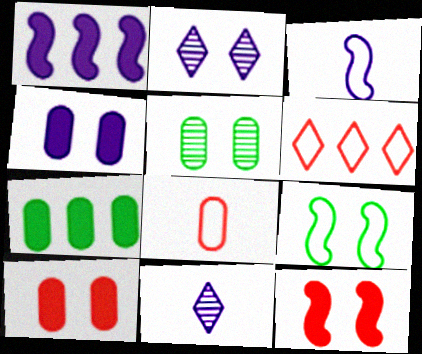[[2, 9, 10]]